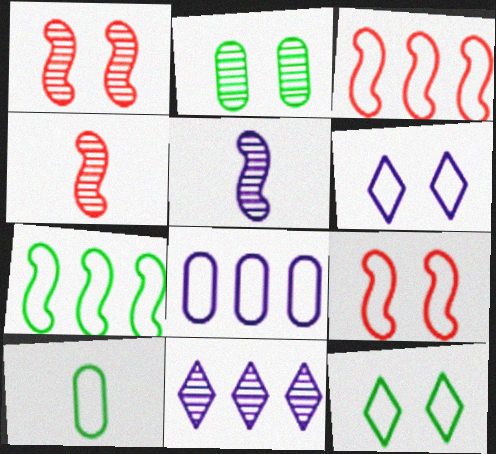[[2, 4, 11], 
[3, 6, 10], 
[7, 10, 12]]